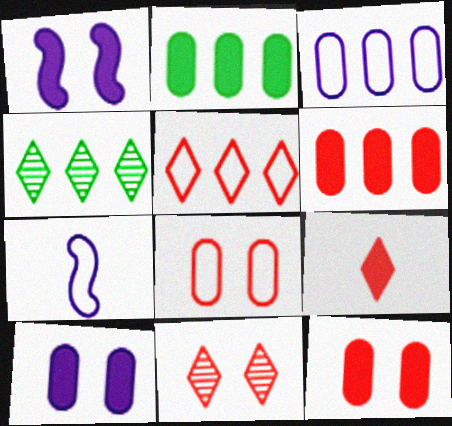[[1, 2, 9], 
[2, 7, 11], 
[4, 7, 12], 
[5, 9, 11]]